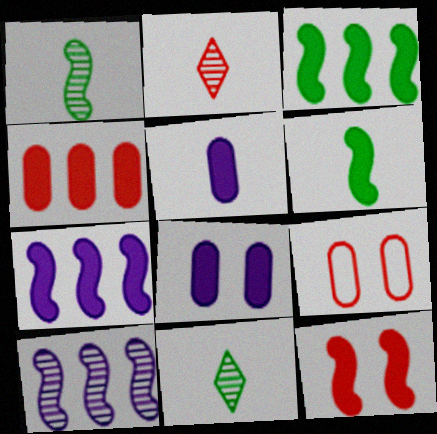[[6, 7, 12], 
[7, 9, 11]]